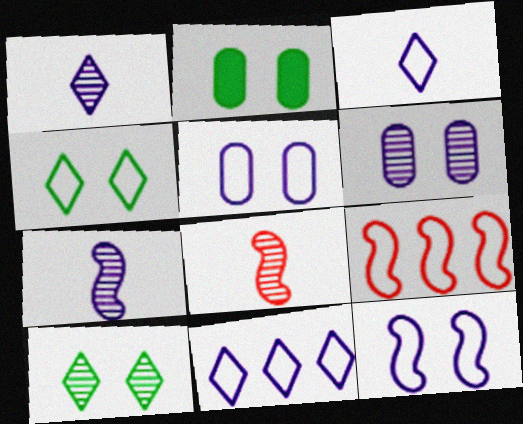[[1, 2, 9], 
[2, 8, 11]]